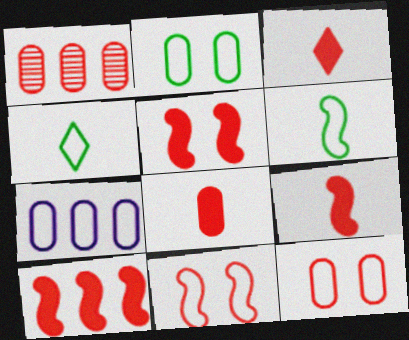[[1, 3, 11], 
[1, 8, 12], 
[3, 8, 9], 
[4, 7, 11], 
[5, 9, 10]]